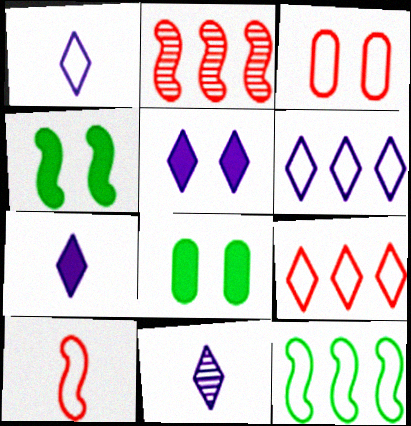[[1, 2, 8], 
[1, 3, 12], 
[1, 7, 11], 
[3, 9, 10], 
[5, 6, 11]]